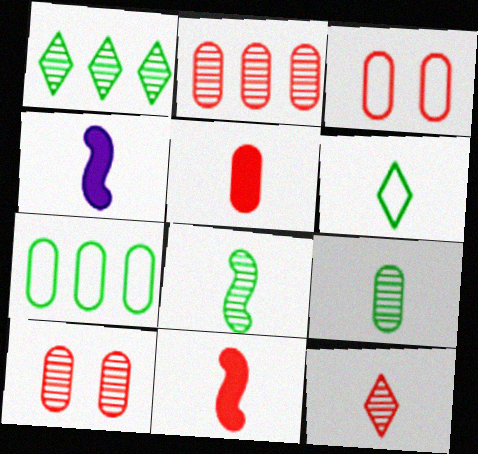[[1, 3, 4], 
[2, 3, 5]]